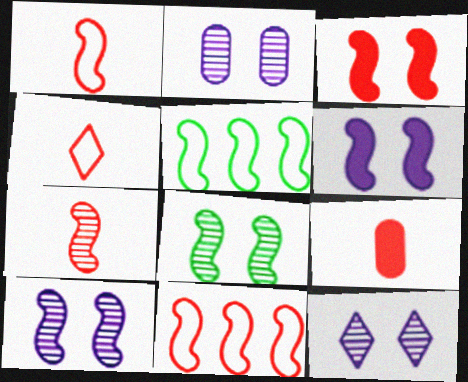[[2, 10, 12], 
[3, 7, 11], 
[4, 7, 9], 
[5, 6, 7], 
[5, 9, 12]]